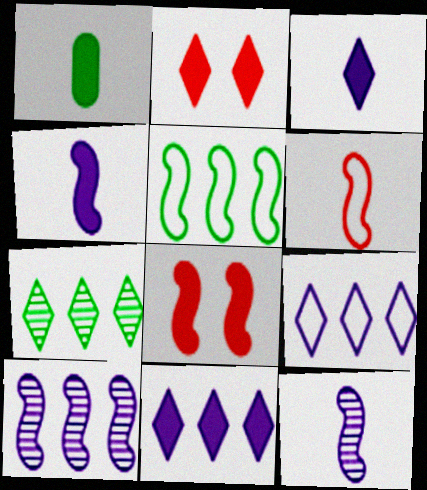[[1, 8, 11], 
[5, 8, 12]]